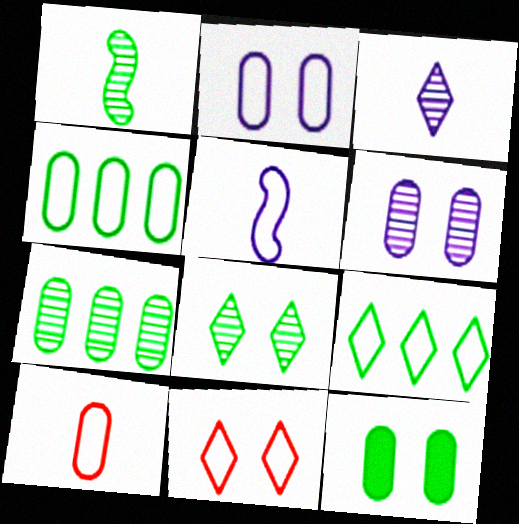[[1, 7, 8], 
[1, 9, 12], 
[2, 4, 10], 
[4, 5, 11]]